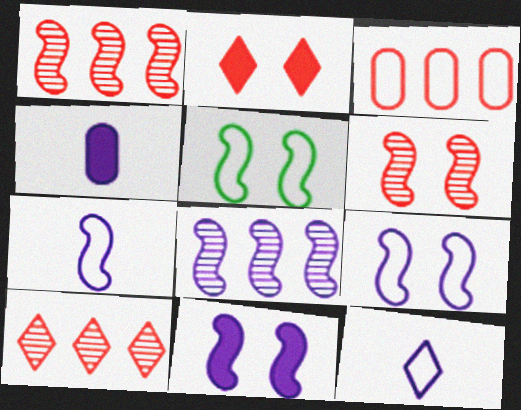[[3, 5, 12], 
[4, 5, 10], 
[5, 6, 11], 
[7, 8, 11]]